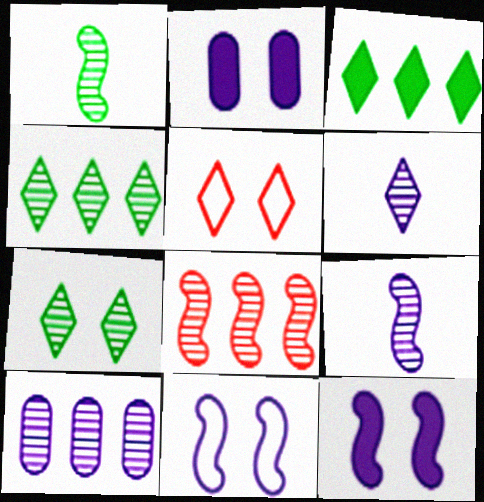[[3, 5, 6], 
[4, 8, 10]]